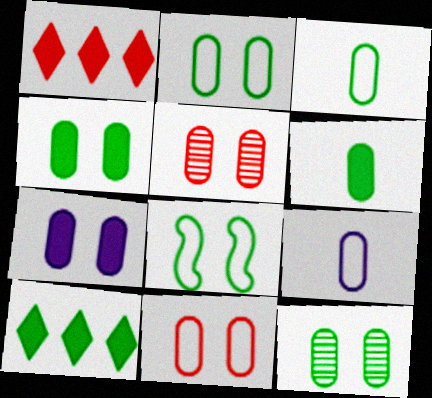[[2, 4, 12], 
[2, 5, 7], 
[7, 11, 12]]